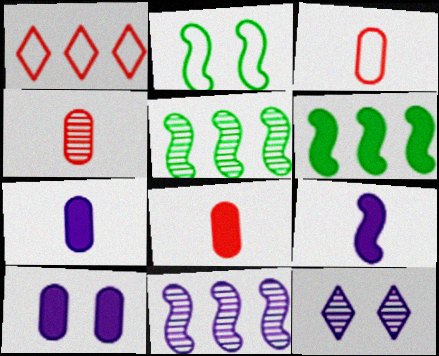[[3, 4, 8], 
[3, 6, 12], 
[4, 5, 12]]